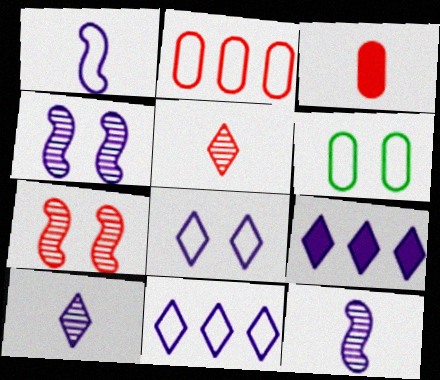[[8, 9, 10]]